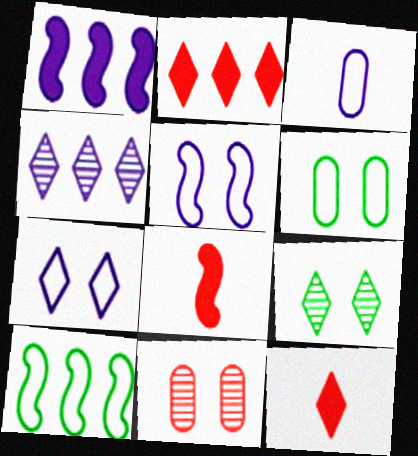[[4, 6, 8]]